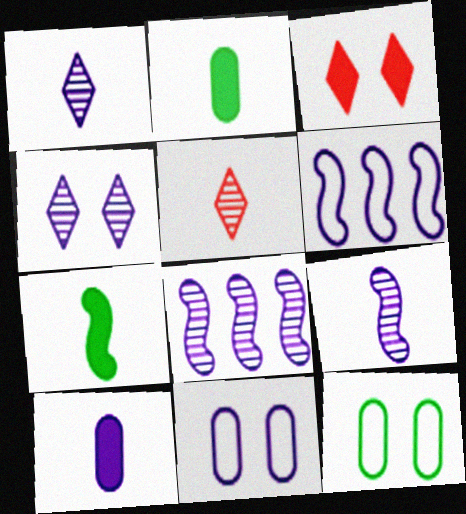[[4, 6, 10]]